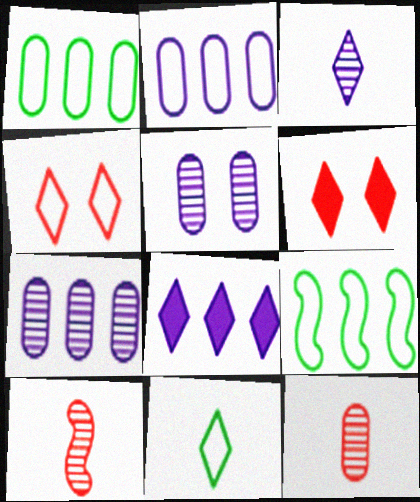[]